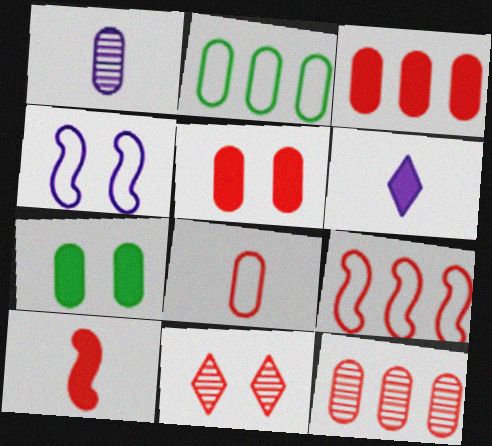[[1, 2, 5], 
[4, 7, 11], 
[5, 8, 12]]